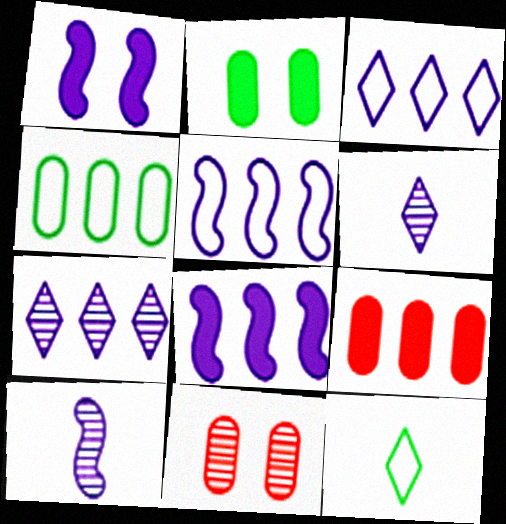[[1, 5, 10], 
[8, 11, 12]]